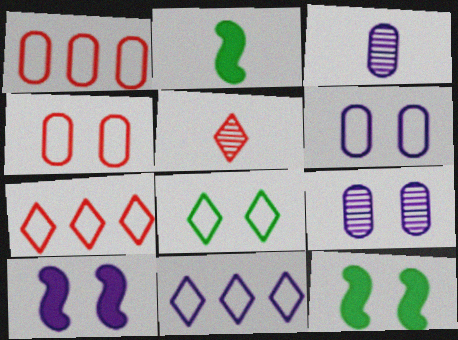[[2, 7, 9], 
[3, 7, 12], 
[3, 10, 11]]